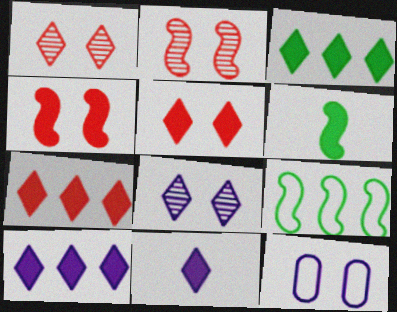[[3, 5, 11], 
[3, 7, 10]]